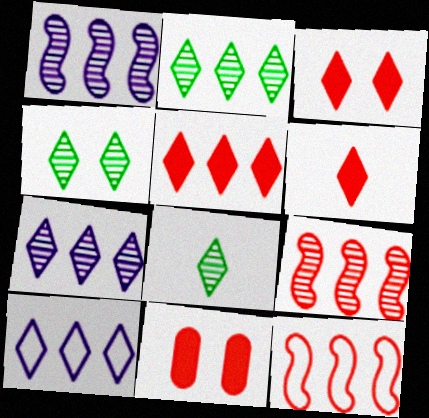[[2, 4, 8], 
[2, 5, 10], 
[3, 5, 6], 
[3, 8, 10], 
[4, 6, 10]]